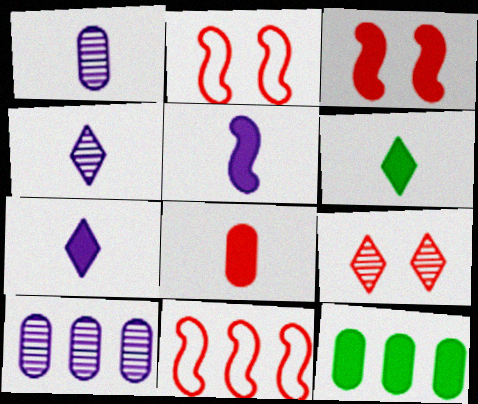[[2, 4, 12], 
[2, 6, 10], 
[3, 7, 12], 
[5, 6, 8], 
[8, 9, 11]]